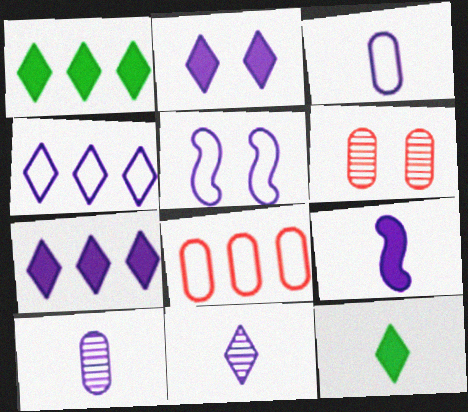[[2, 4, 11], 
[3, 4, 5], 
[3, 9, 11], 
[5, 7, 10]]